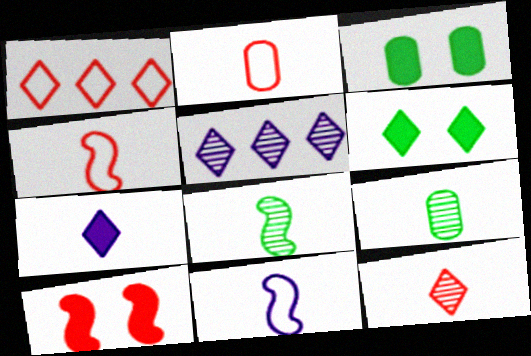[[2, 7, 8], 
[3, 4, 5], 
[4, 7, 9]]